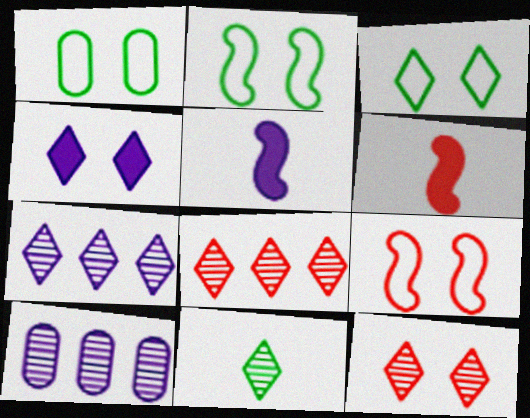[[1, 2, 3], 
[1, 5, 8], 
[1, 6, 7], 
[3, 4, 12], 
[3, 6, 10], 
[7, 11, 12]]